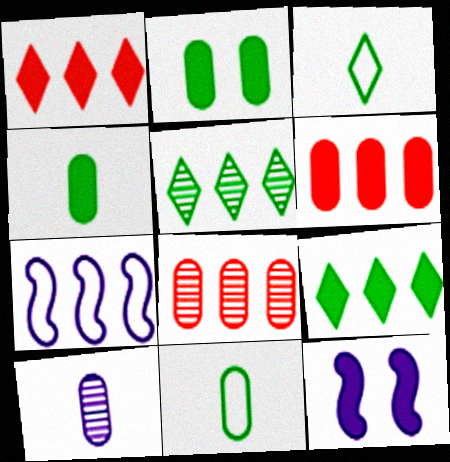[[1, 4, 12], 
[3, 8, 12], 
[5, 6, 7], 
[7, 8, 9]]